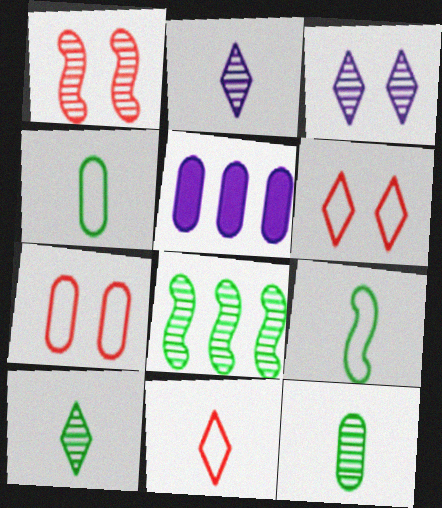[[5, 7, 12]]